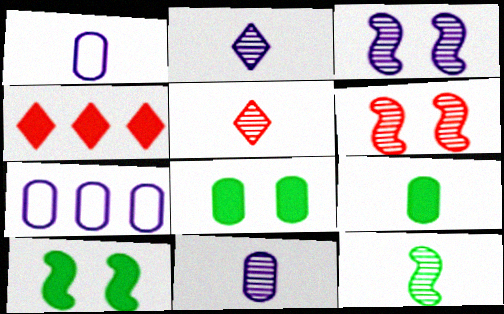[[5, 7, 10], 
[5, 11, 12]]